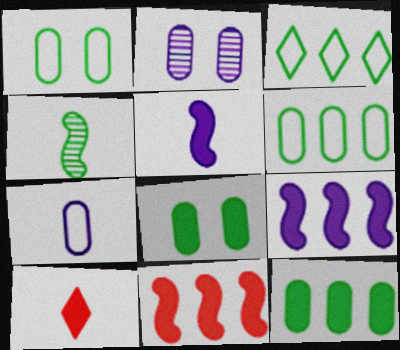[[3, 4, 8], 
[4, 7, 10], 
[8, 9, 10]]